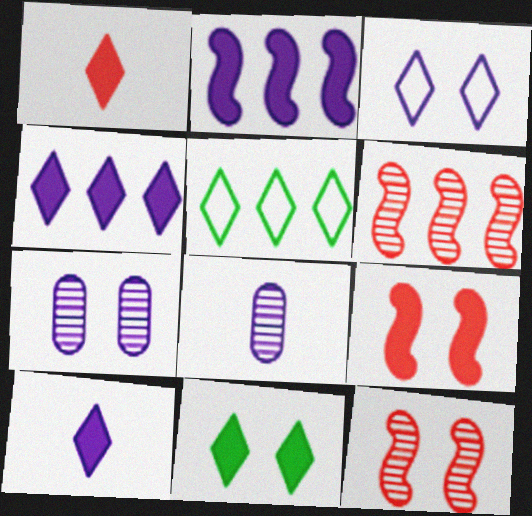[[1, 4, 11], 
[2, 3, 8], 
[5, 8, 9]]